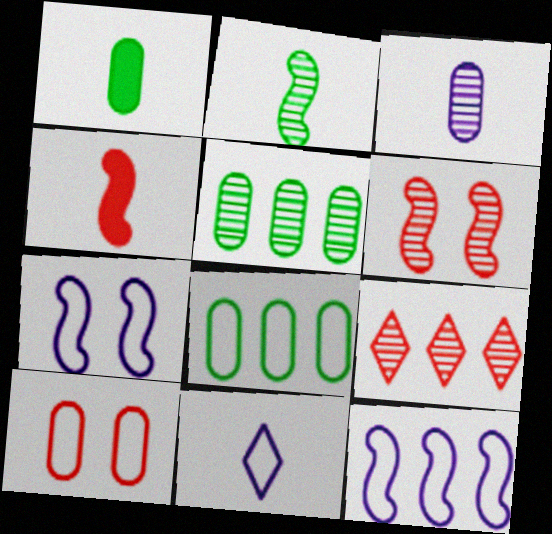[[1, 7, 9], 
[4, 9, 10]]